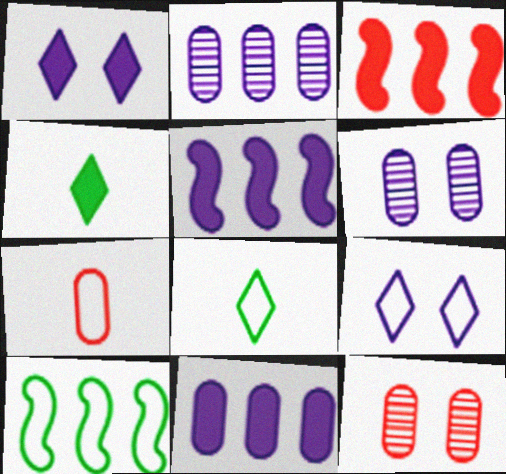[[3, 6, 8], 
[5, 8, 12], 
[7, 9, 10]]